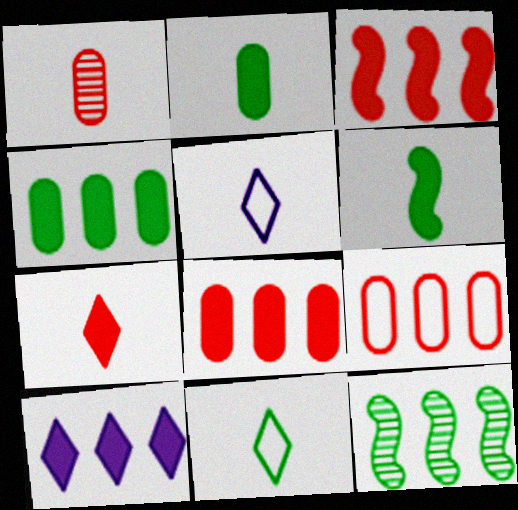[[1, 5, 6], 
[3, 4, 10], 
[9, 10, 12]]